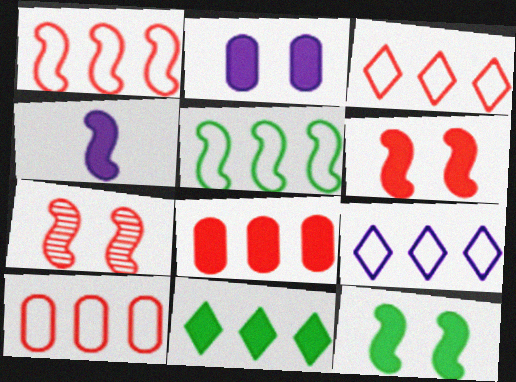[[1, 3, 10], 
[4, 5, 7], 
[5, 9, 10]]